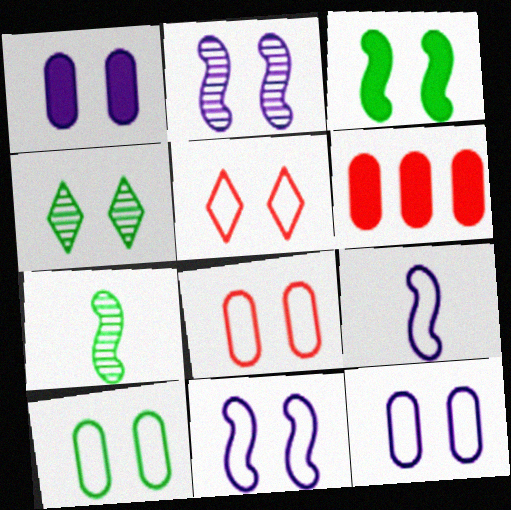[[3, 4, 10], 
[4, 6, 9], 
[5, 10, 11], 
[8, 10, 12]]